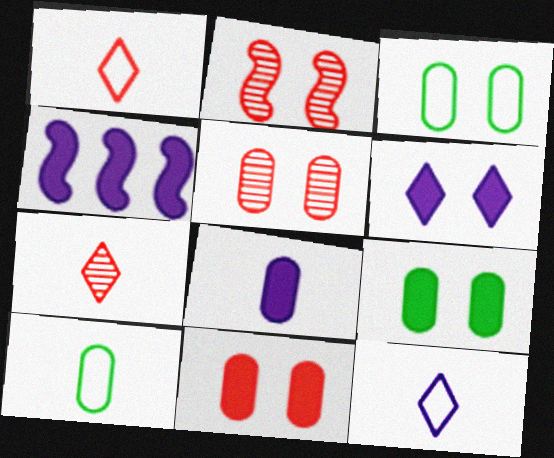[[2, 3, 6], 
[3, 4, 7], 
[4, 6, 8]]